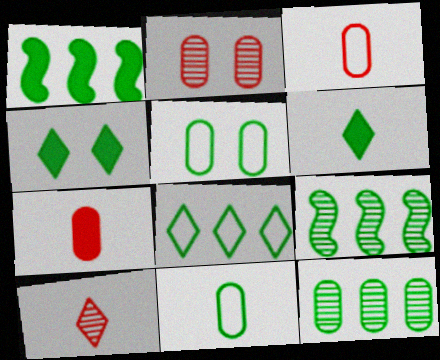[[1, 8, 12], 
[4, 9, 11], 
[5, 6, 9]]